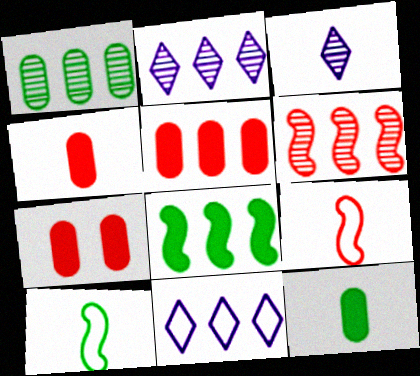[[1, 2, 6], 
[2, 7, 10], 
[3, 4, 10], 
[3, 9, 12], 
[4, 5, 7]]